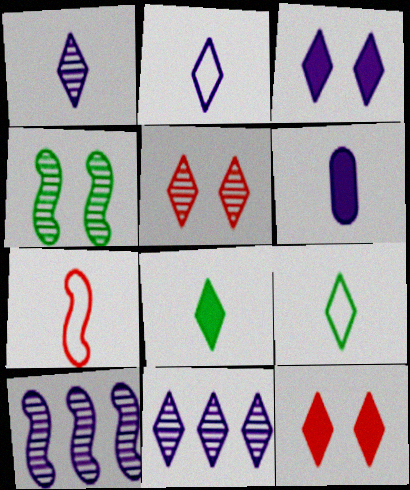[[2, 3, 11], 
[9, 11, 12]]